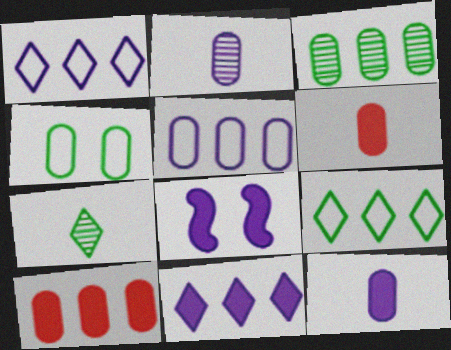[[1, 2, 8], 
[2, 4, 10], 
[3, 5, 10], 
[8, 11, 12]]